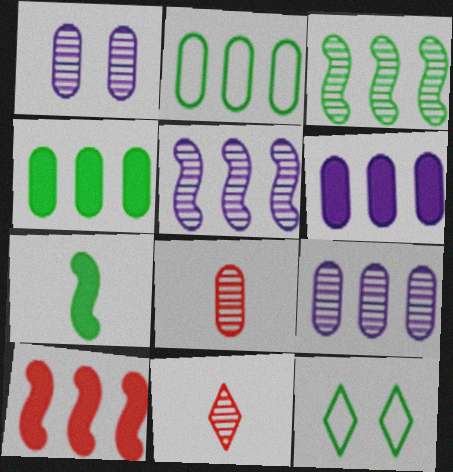[[1, 3, 11]]